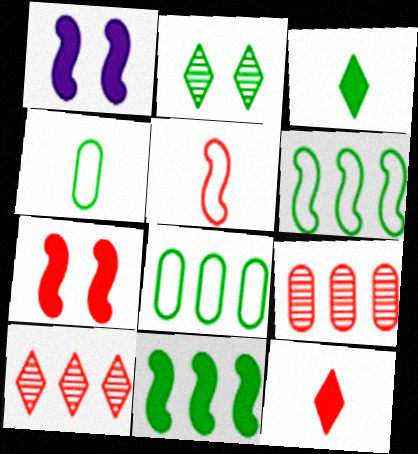[[1, 4, 10], 
[2, 4, 11]]